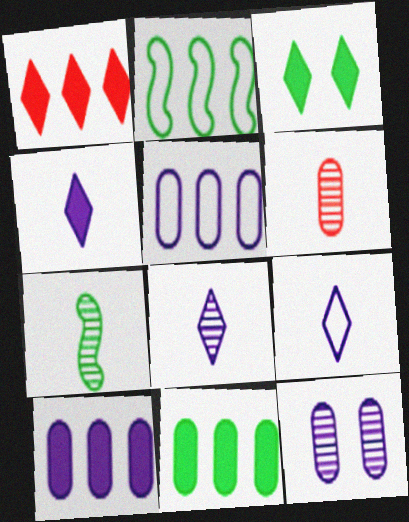[[1, 3, 4], 
[4, 8, 9], 
[6, 7, 8]]